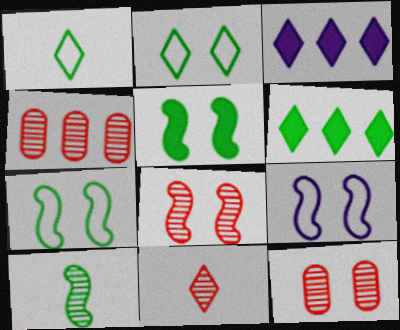[[2, 3, 11], 
[4, 8, 11], 
[5, 8, 9]]